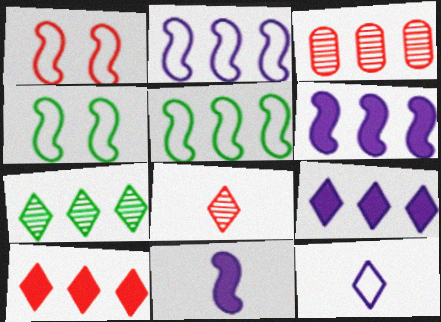[[3, 5, 9]]